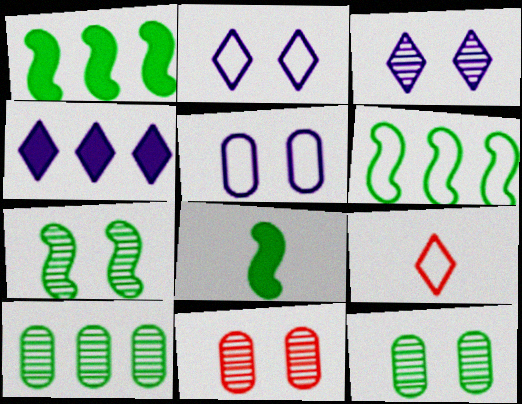[[3, 7, 11], 
[5, 6, 9], 
[6, 7, 8]]